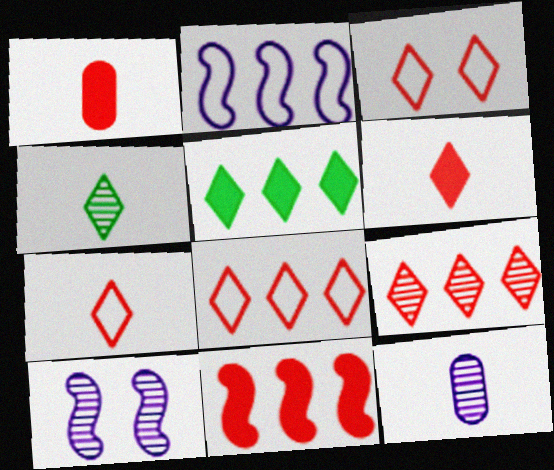[[3, 6, 9], 
[3, 7, 8]]